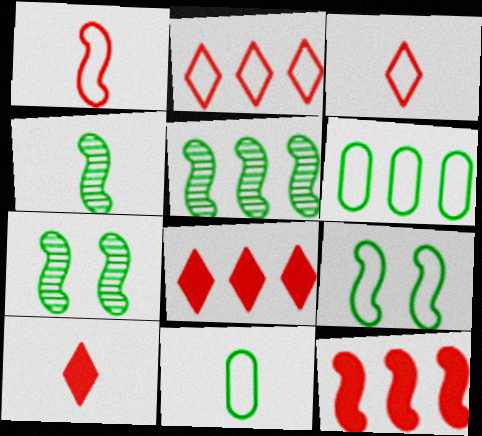[[4, 5, 7]]